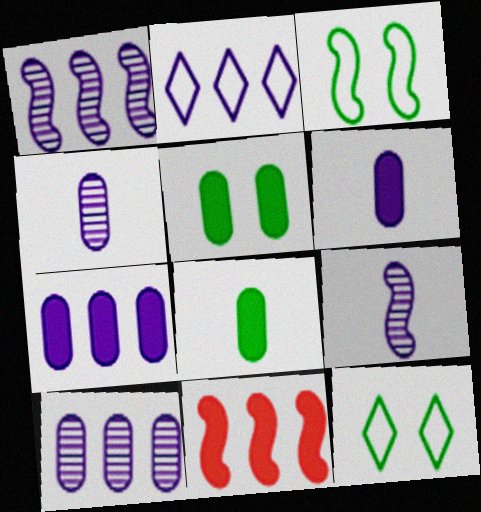[[1, 2, 7], 
[3, 9, 11], 
[4, 11, 12]]